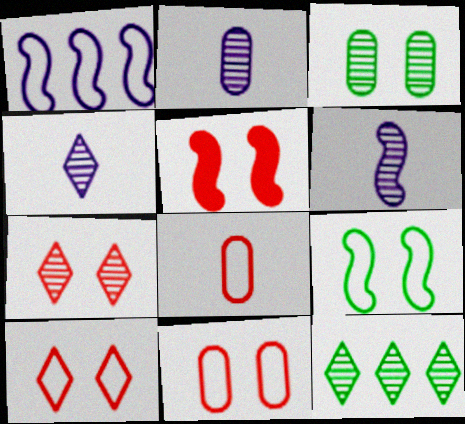[[2, 4, 6], 
[4, 7, 12], 
[5, 7, 11]]